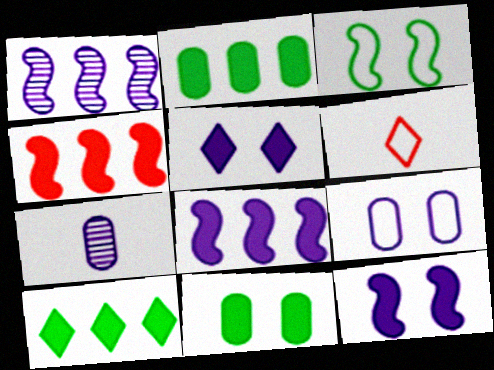[[1, 6, 11]]